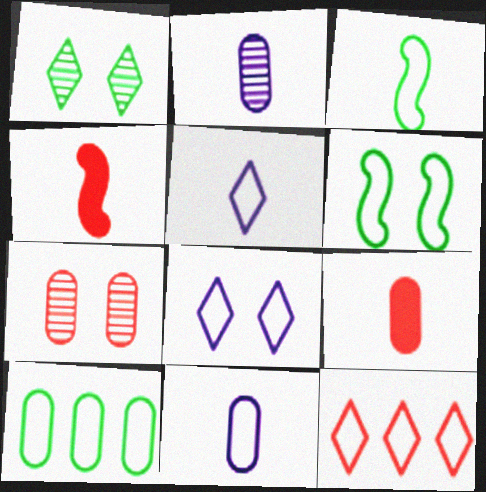[[4, 7, 12], 
[6, 11, 12]]